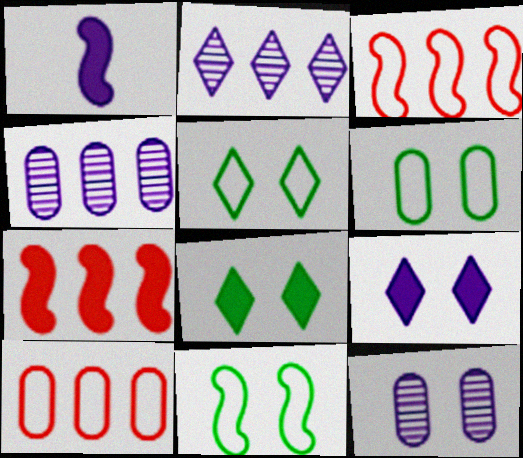[[5, 6, 11]]